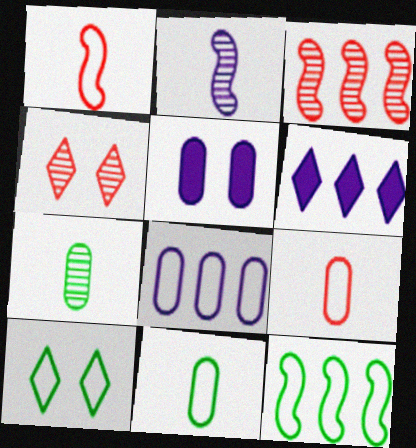[[1, 8, 10], 
[10, 11, 12]]